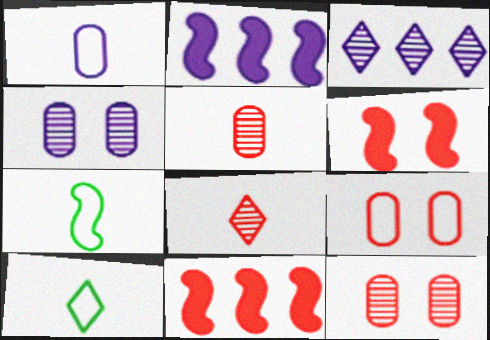[[2, 10, 12], 
[4, 10, 11], 
[8, 9, 11]]